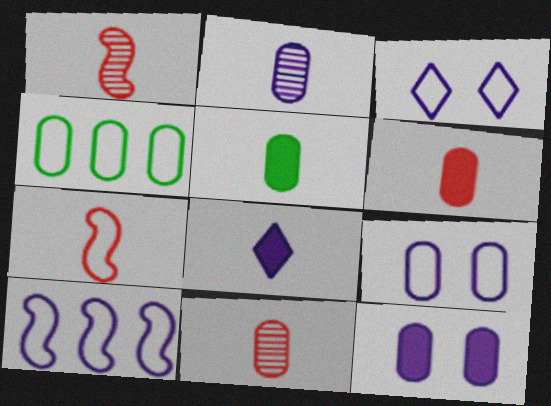[[3, 4, 7], 
[4, 11, 12]]